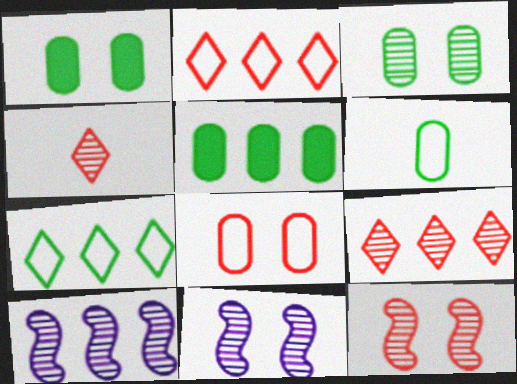[[2, 5, 10], 
[3, 4, 10], 
[3, 5, 6]]